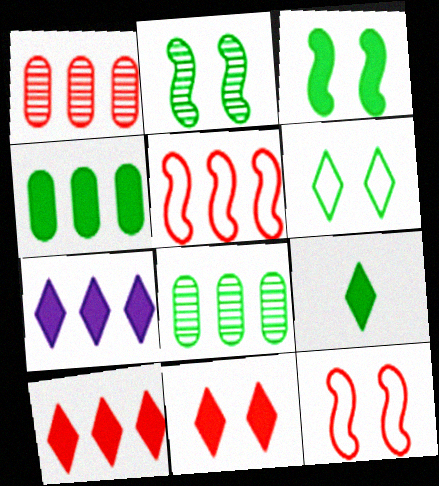[[1, 5, 10], 
[3, 4, 9], 
[5, 7, 8], 
[7, 9, 11]]